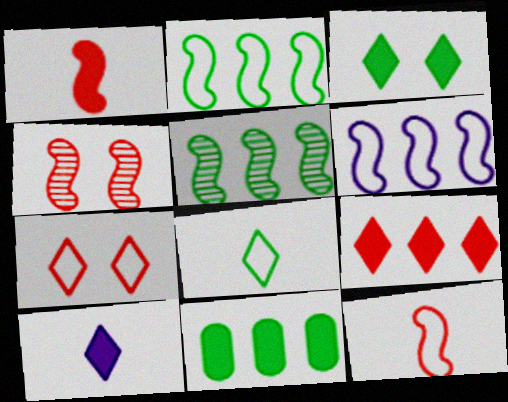[[3, 9, 10]]